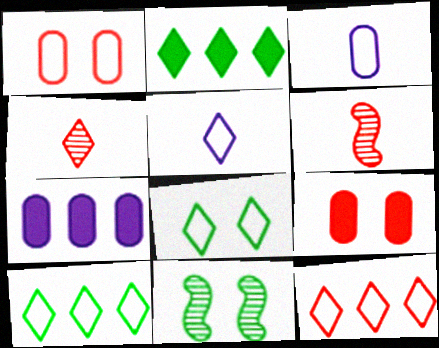[[5, 8, 12], 
[6, 7, 8], 
[6, 9, 12]]